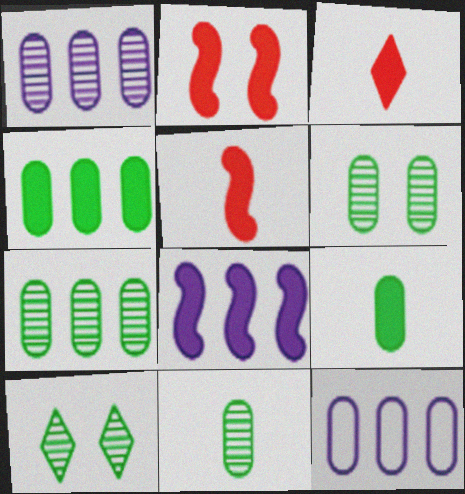[[5, 10, 12], 
[6, 7, 11]]